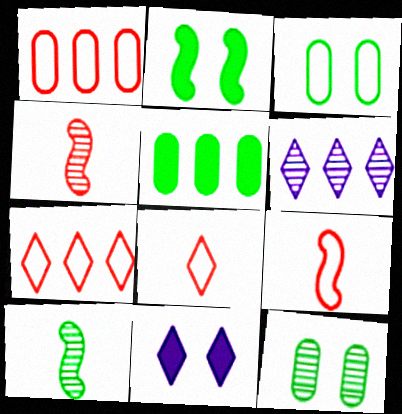[[1, 10, 11], 
[4, 6, 12]]